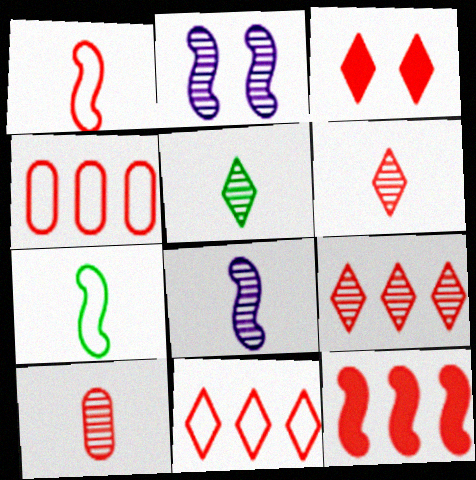[[2, 7, 12], 
[3, 6, 11], 
[4, 9, 12], 
[5, 8, 10]]